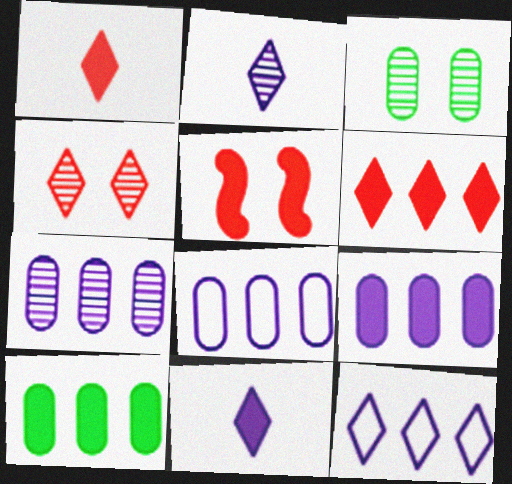[[5, 10, 11], 
[7, 8, 9]]